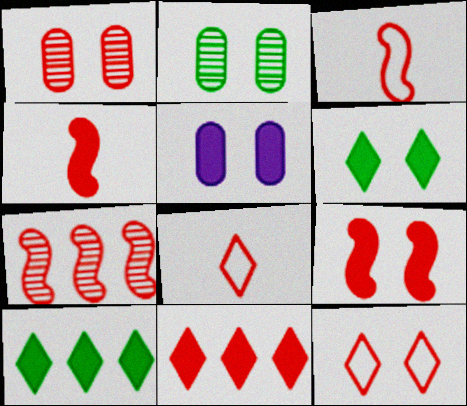[[1, 3, 11], 
[1, 9, 12], 
[3, 7, 9], 
[4, 5, 10], 
[5, 6, 9]]